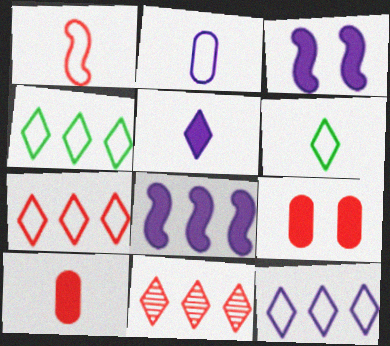[[1, 2, 6], 
[1, 9, 11], 
[4, 7, 12]]